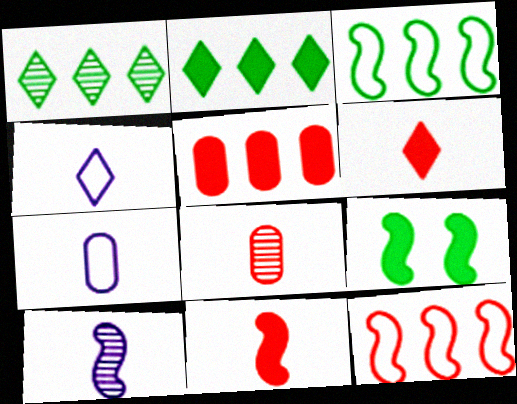[[9, 10, 12]]